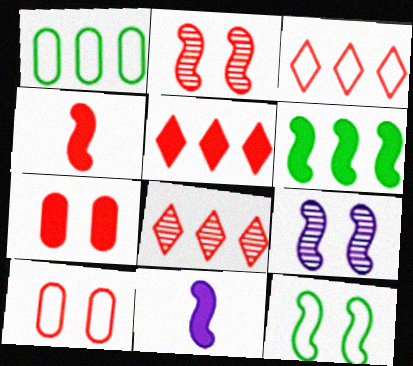[[3, 5, 8], 
[4, 5, 7], 
[4, 8, 10]]